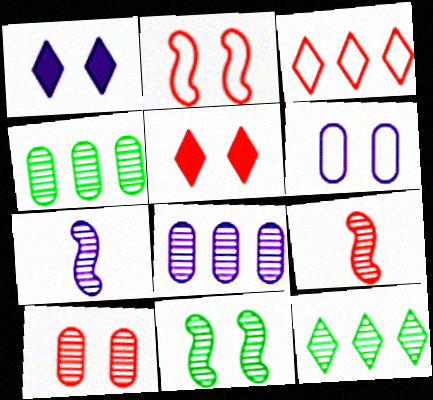[[2, 5, 10], 
[5, 6, 11], 
[7, 10, 12]]